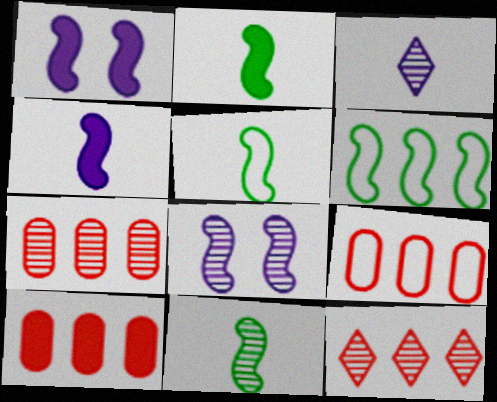[[2, 5, 11], 
[7, 9, 10]]